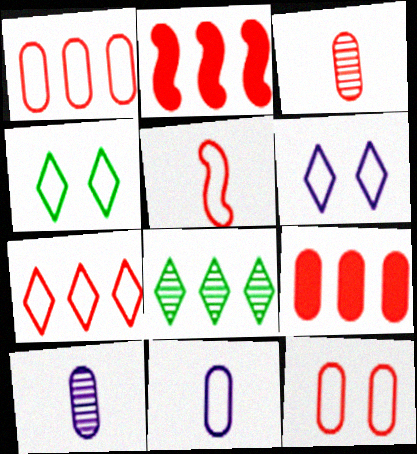[[2, 4, 10], 
[3, 9, 12], 
[5, 7, 12]]